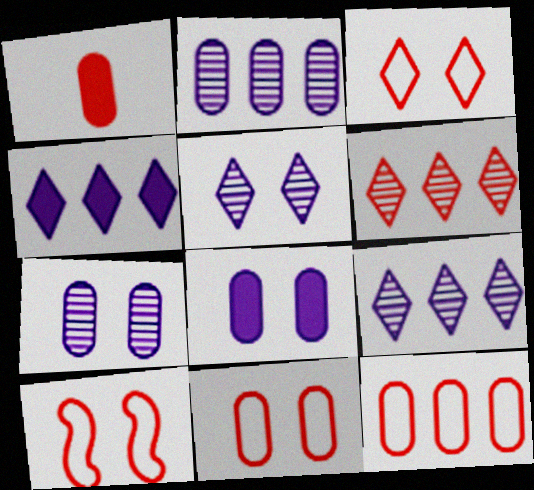[[1, 6, 10], 
[3, 10, 11]]